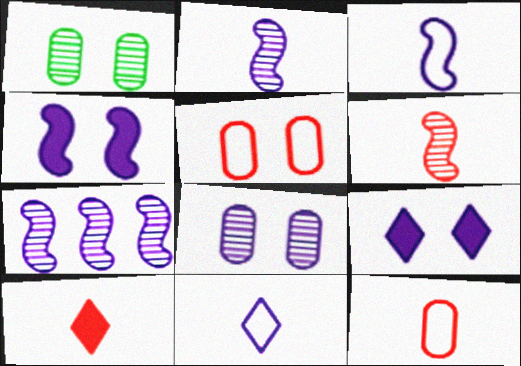[[3, 4, 7], 
[6, 10, 12]]